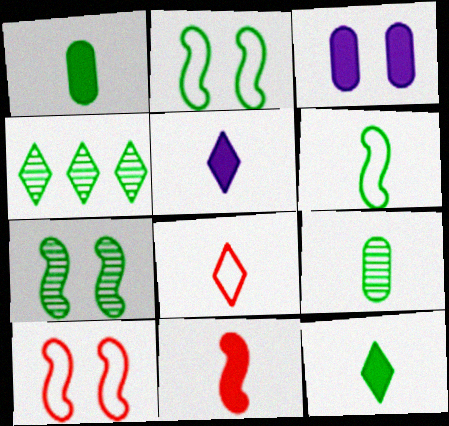[[1, 2, 4], 
[1, 5, 11], 
[4, 7, 9], 
[6, 9, 12]]